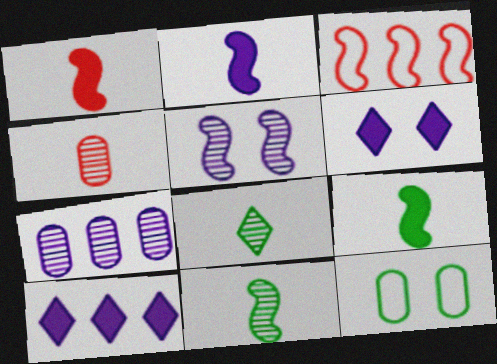[[1, 2, 9], 
[3, 5, 9]]